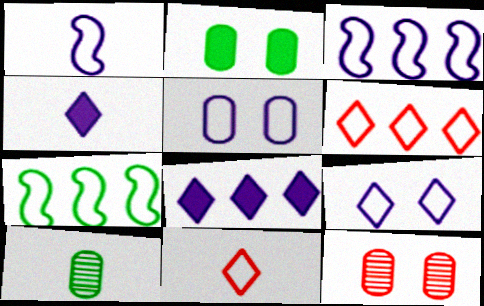[[2, 5, 12], 
[4, 7, 12], 
[5, 7, 11]]